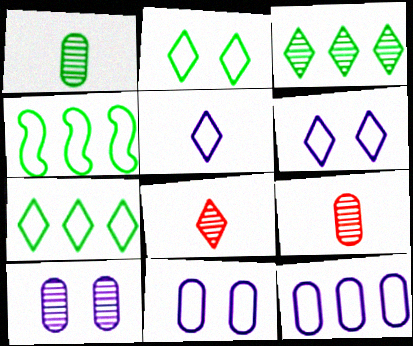[]